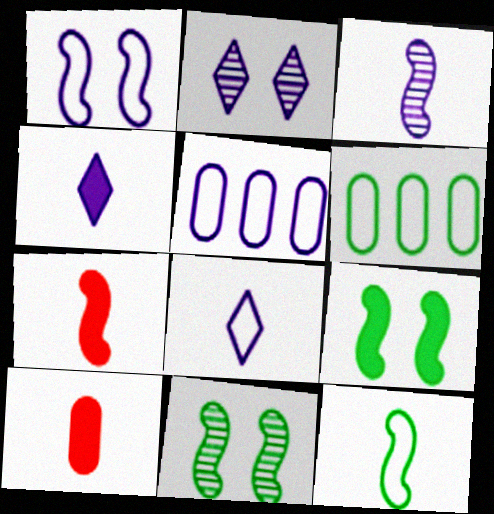[[1, 5, 8], 
[2, 6, 7], 
[3, 7, 12]]